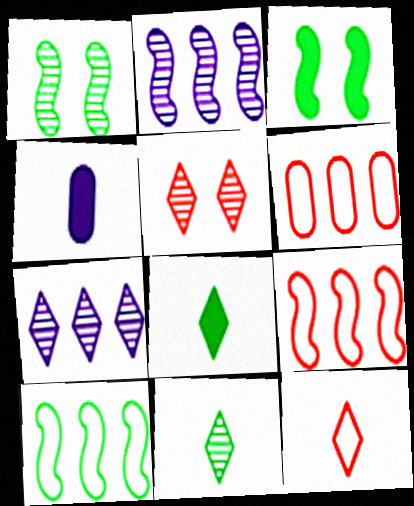[[4, 5, 10], 
[5, 7, 11]]